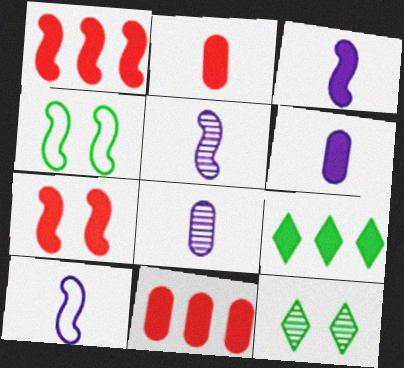[[1, 4, 5], 
[3, 5, 10], 
[6, 7, 9], 
[10, 11, 12]]